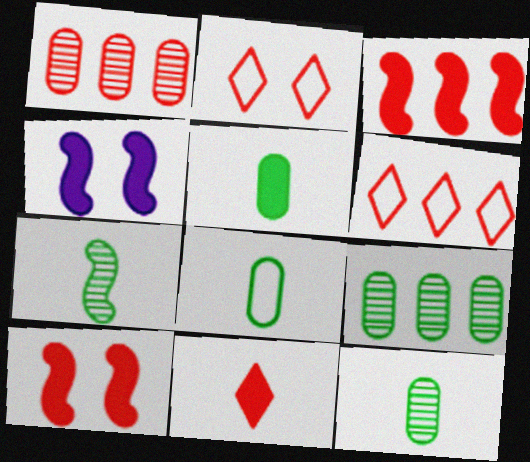[[1, 3, 6], 
[4, 6, 12], 
[5, 8, 12]]